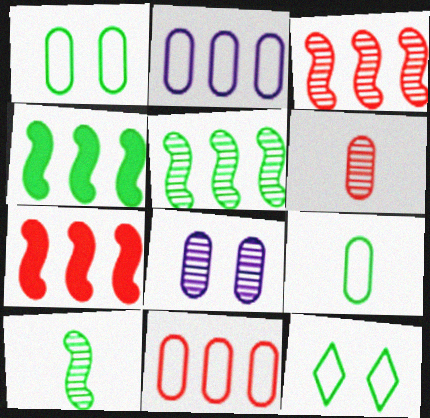[]